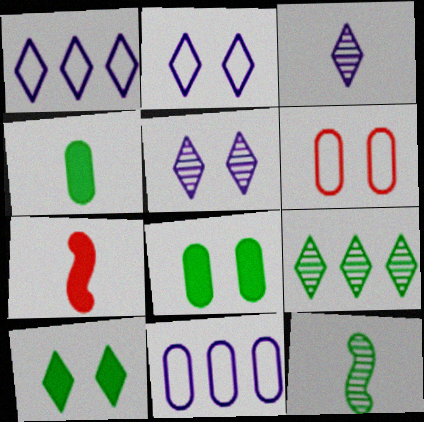[]